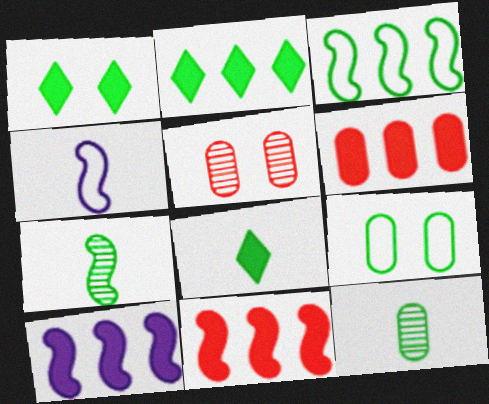[[1, 2, 8], 
[1, 3, 12], 
[2, 4, 5], 
[2, 6, 10], 
[2, 7, 9]]